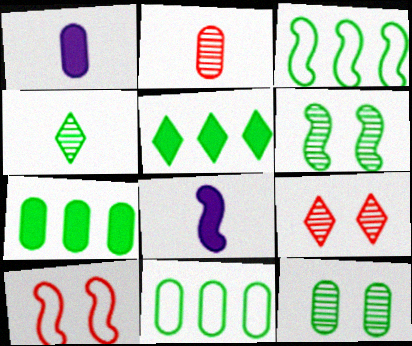[[1, 3, 9], 
[8, 9, 11]]